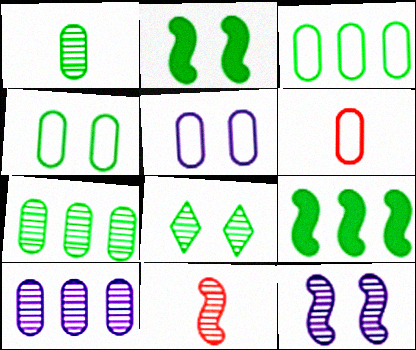[[2, 4, 8], 
[3, 5, 6], 
[8, 10, 11]]